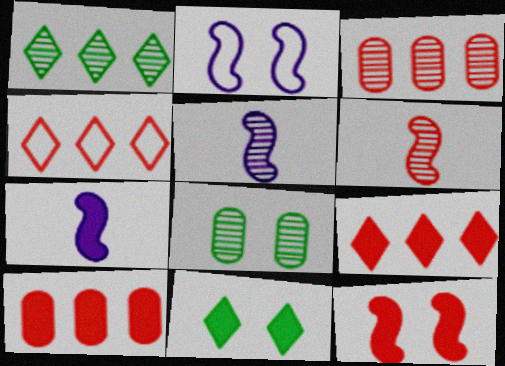[[4, 7, 8], 
[7, 10, 11]]